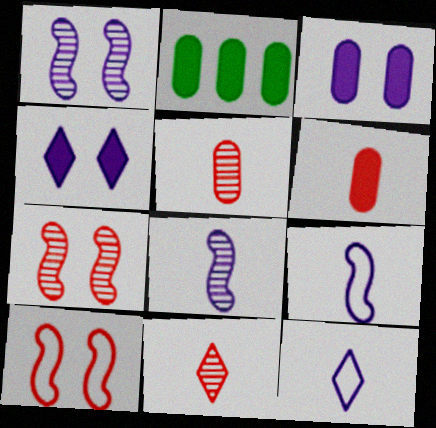[[2, 3, 6], 
[2, 7, 12]]